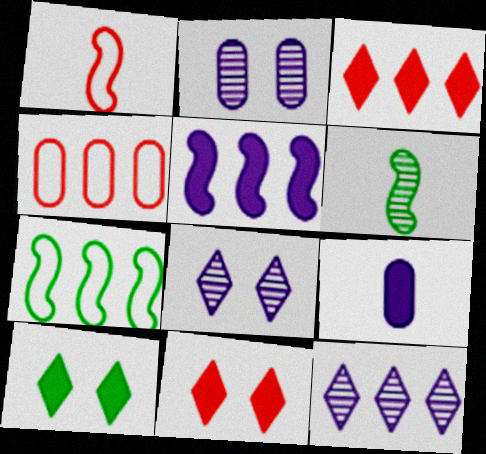[]